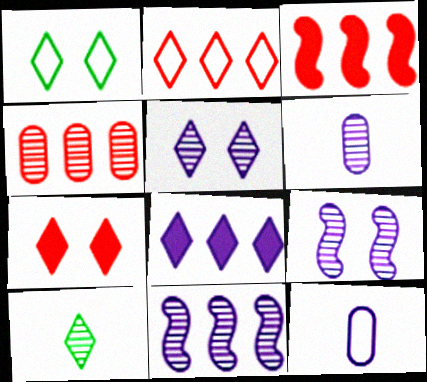[[1, 3, 6], 
[1, 5, 7], 
[2, 3, 4], 
[4, 9, 10], 
[5, 6, 11], 
[8, 9, 12]]